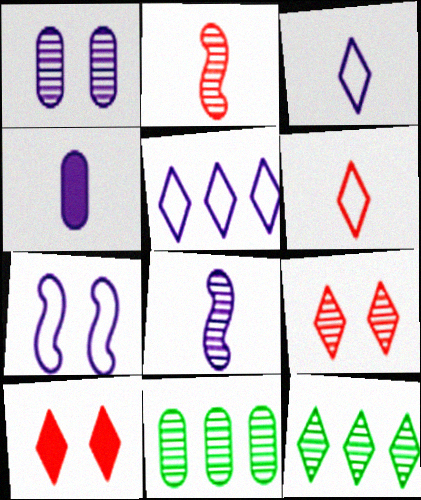[[1, 2, 12], 
[3, 4, 8], 
[3, 10, 12], 
[8, 9, 11]]